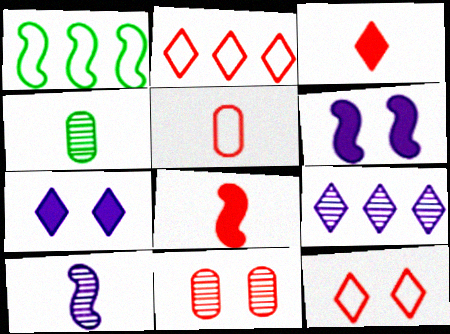[[2, 4, 6], 
[2, 8, 11]]